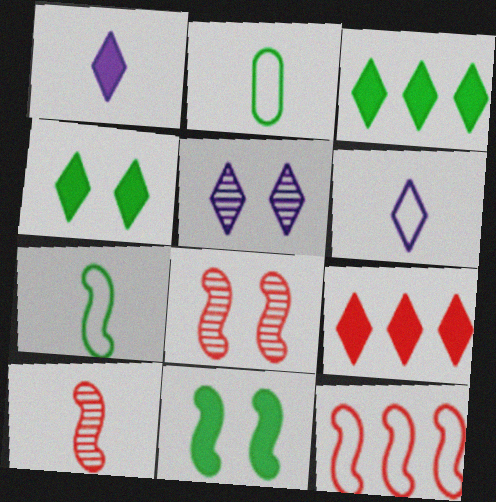[[1, 2, 10], 
[1, 4, 9]]